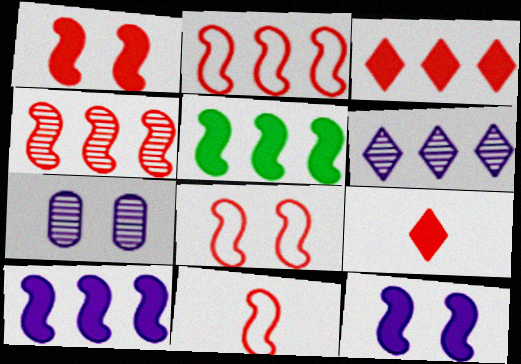[[1, 4, 11], 
[2, 8, 11]]